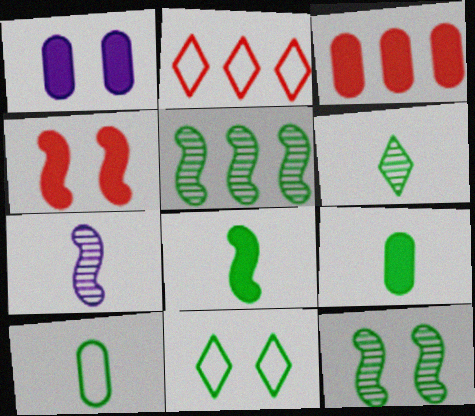[[1, 3, 9], 
[3, 7, 11], 
[5, 9, 11], 
[6, 8, 10]]